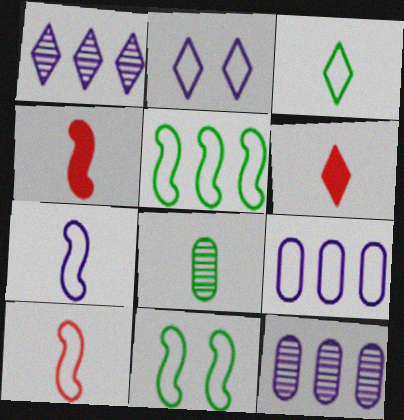[[2, 7, 9], 
[6, 7, 8], 
[6, 11, 12]]